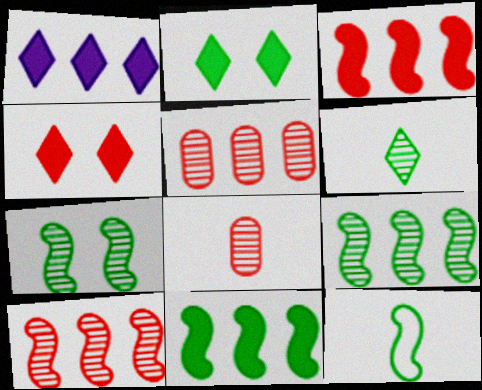[[7, 11, 12]]